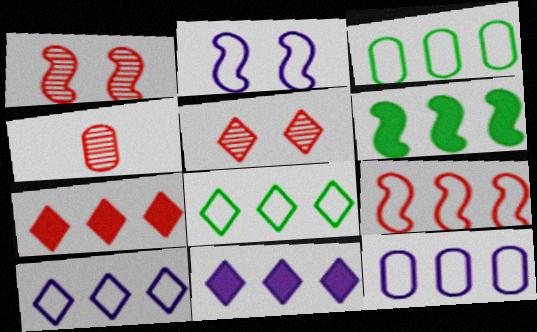[[3, 9, 10], 
[8, 9, 12]]